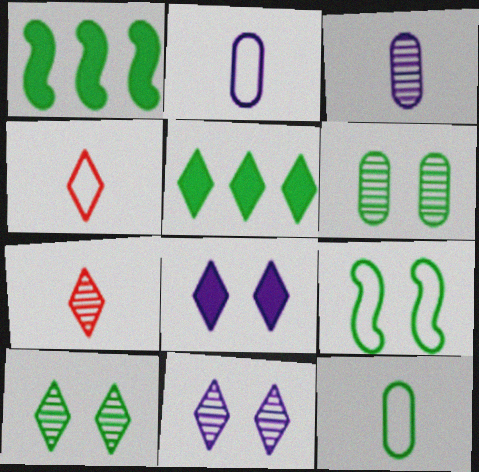[[1, 10, 12], 
[4, 5, 11]]